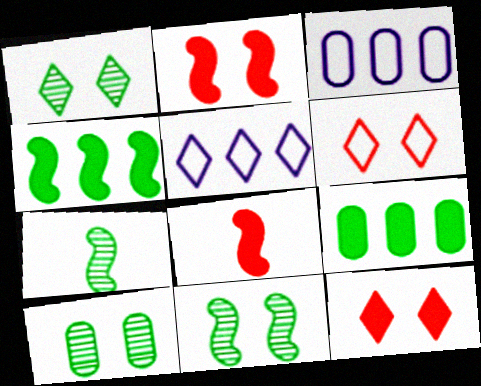[[1, 3, 8], 
[1, 10, 11], 
[3, 7, 12], 
[5, 8, 10]]